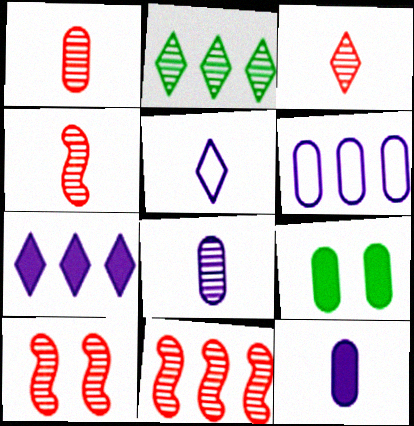[[1, 3, 4], 
[1, 6, 9], 
[2, 8, 10], 
[4, 10, 11], 
[5, 9, 11]]